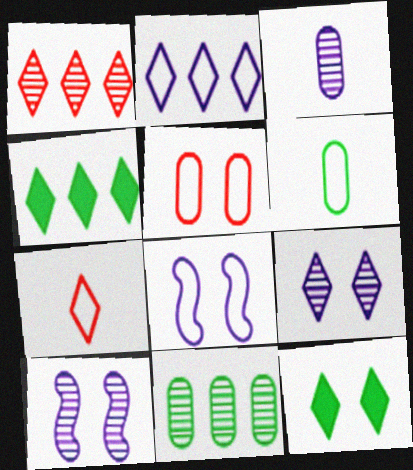[[1, 2, 4], 
[4, 7, 9], 
[5, 10, 12]]